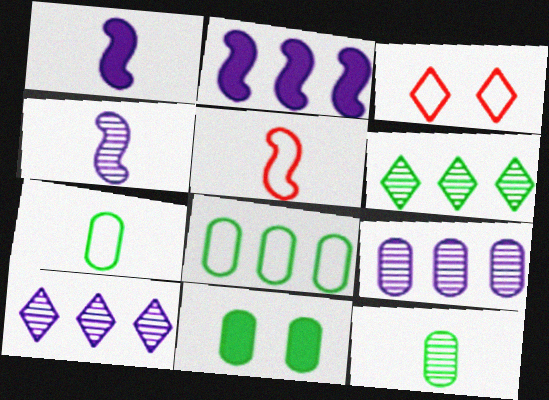[[2, 3, 12], 
[5, 10, 11], 
[8, 11, 12]]